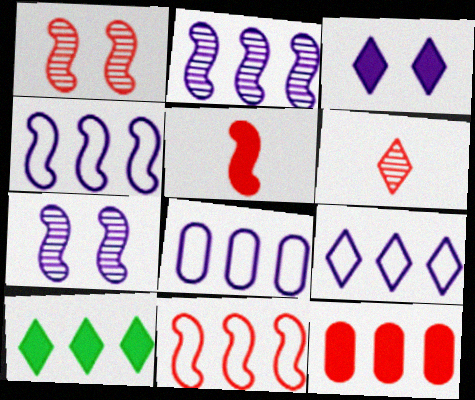[[1, 5, 11], 
[4, 8, 9]]